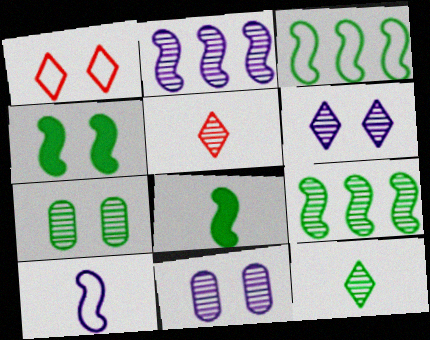[[1, 4, 11], 
[2, 5, 7], 
[5, 9, 11], 
[7, 9, 12]]